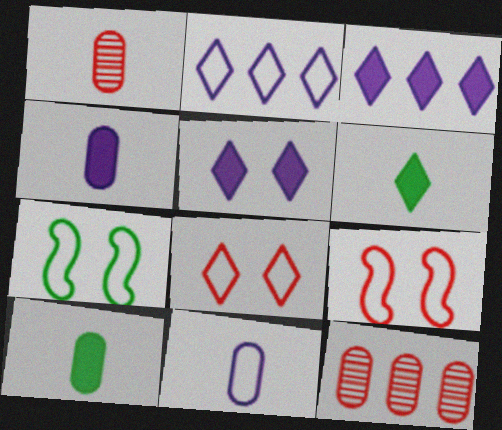[[1, 3, 7], 
[1, 10, 11]]